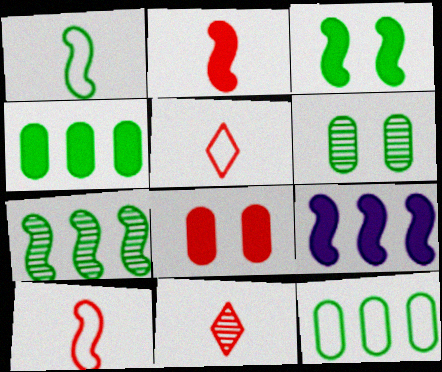[[1, 3, 7], 
[2, 3, 9], 
[5, 6, 9]]